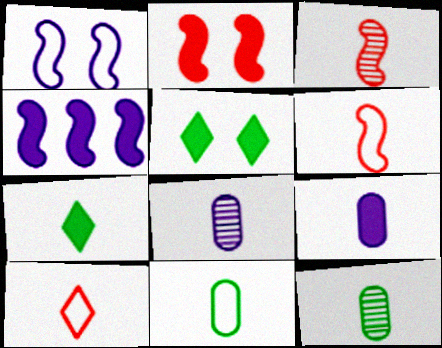[[6, 7, 8]]